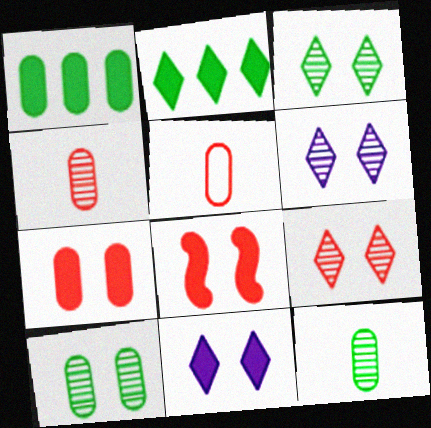[[3, 6, 9]]